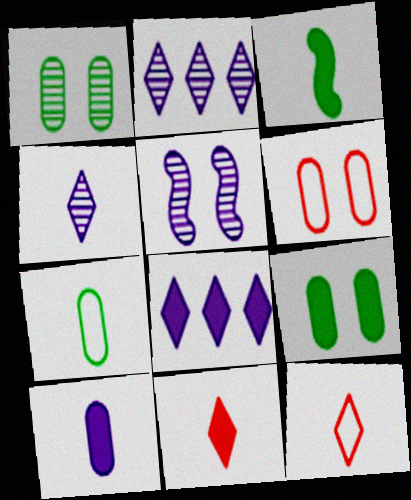[[2, 3, 6], 
[3, 10, 11]]